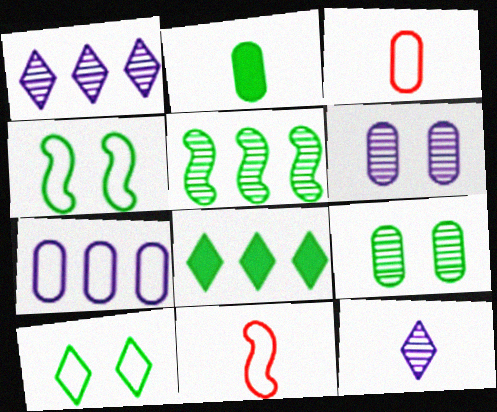[[2, 5, 10], 
[2, 11, 12], 
[6, 8, 11], 
[7, 10, 11]]